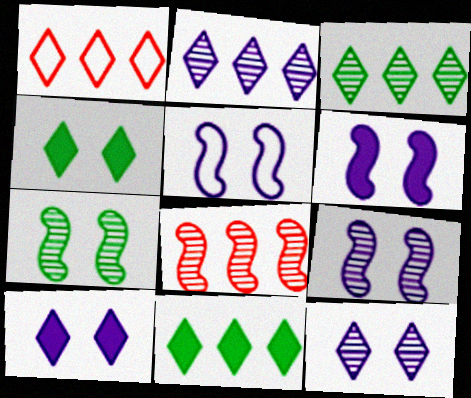[[1, 2, 11], 
[5, 6, 9]]